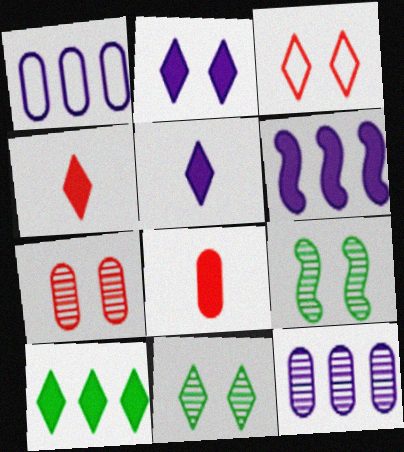[[1, 4, 9], 
[2, 3, 11], 
[2, 4, 10]]